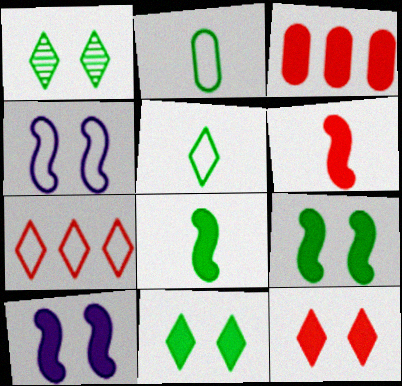[[2, 4, 7], 
[3, 6, 12]]